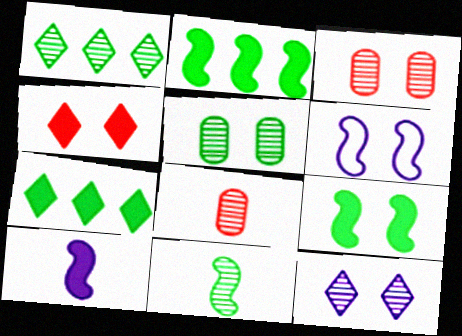[[1, 5, 11], 
[4, 5, 6], 
[6, 7, 8]]